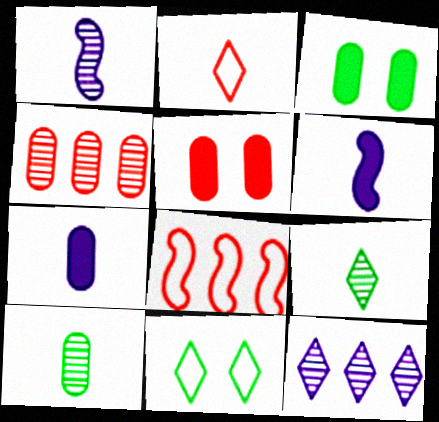[[2, 6, 10], 
[4, 6, 11]]